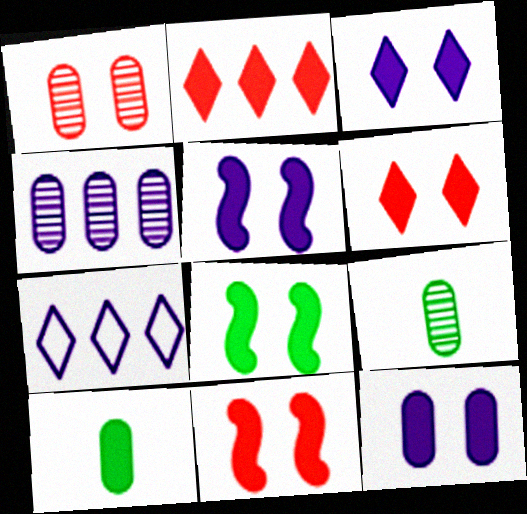[[1, 4, 9], 
[2, 5, 10], 
[3, 5, 12], 
[5, 8, 11], 
[6, 8, 12], 
[7, 9, 11]]